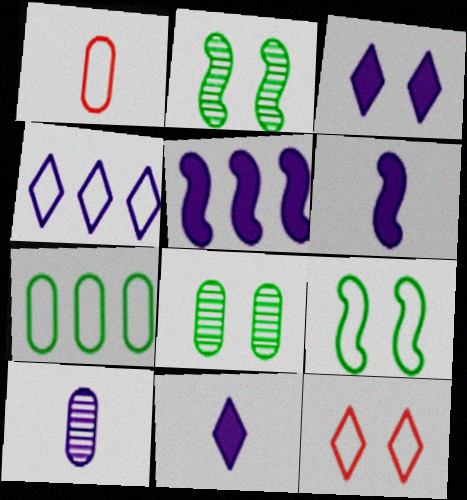[[1, 4, 9]]